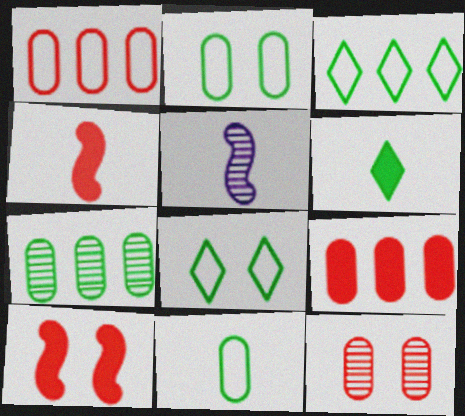[[5, 8, 9]]